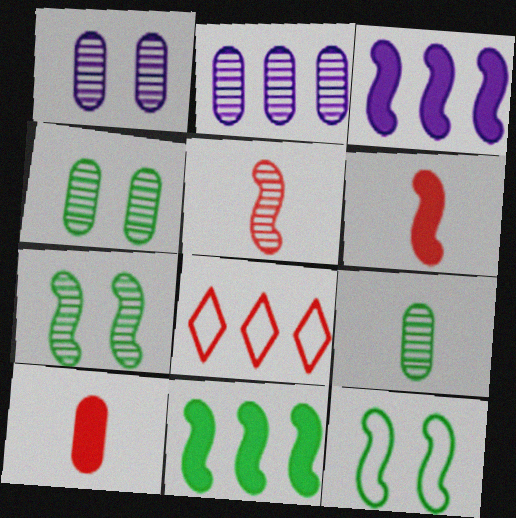[[2, 8, 11], 
[3, 5, 12]]